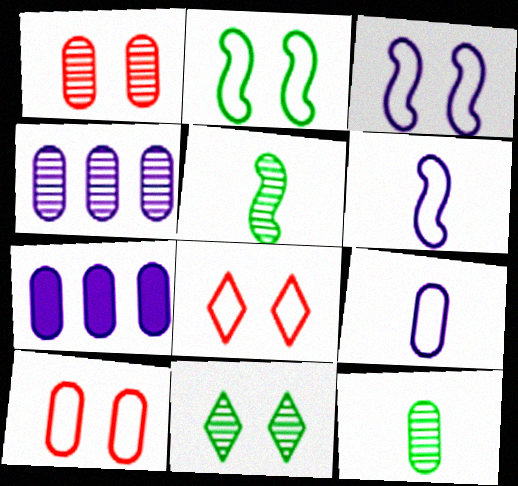[[1, 4, 12], 
[5, 7, 8], 
[7, 10, 12]]